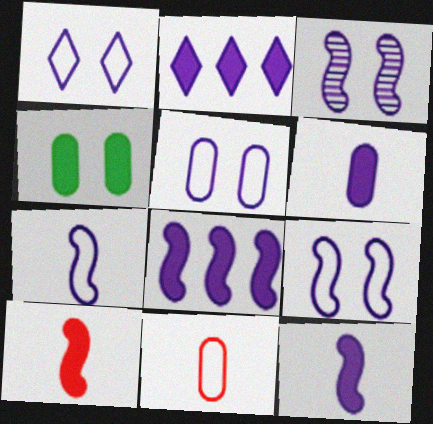[[1, 5, 9], 
[2, 4, 10], 
[3, 7, 8]]